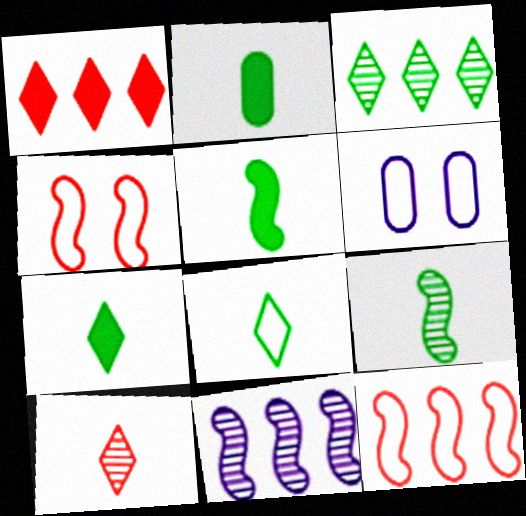[[1, 6, 9], 
[2, 5, 7], 
[2, 8, 9], 
[4, 5, 11], 
[6, 8, 12]]